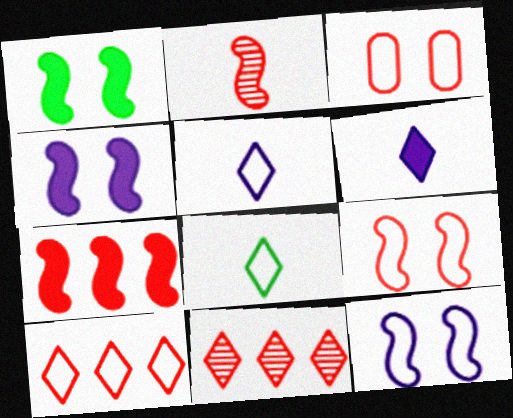[[2, 7, 9]]